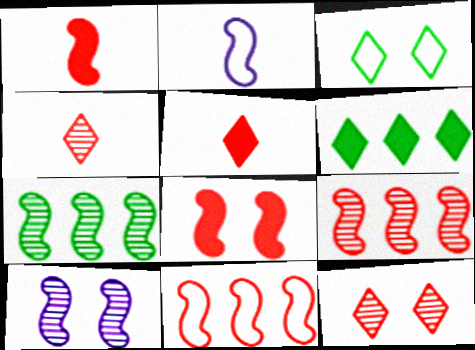[[2, 7, 8]]